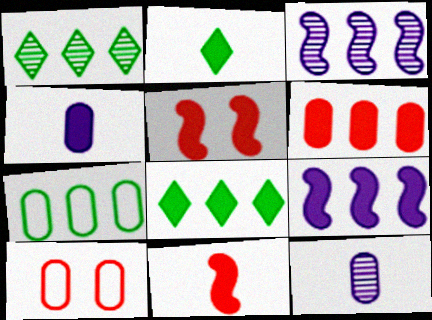[[2, 3, 10], 
[2, 4, 11], 
[4, 5, 8], 
[6, 8, 9]]